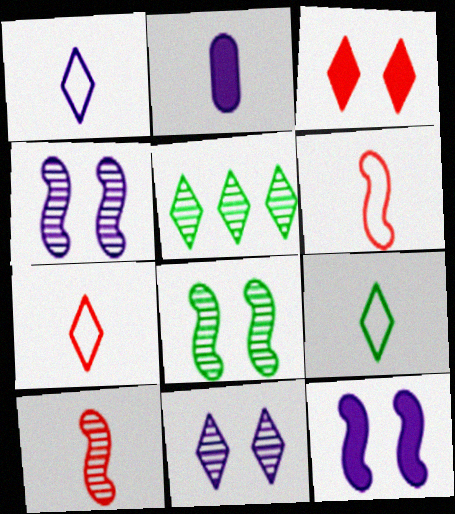[[1, 3, 5], 
[1, 7, 9], 
[2, 9, 10]]